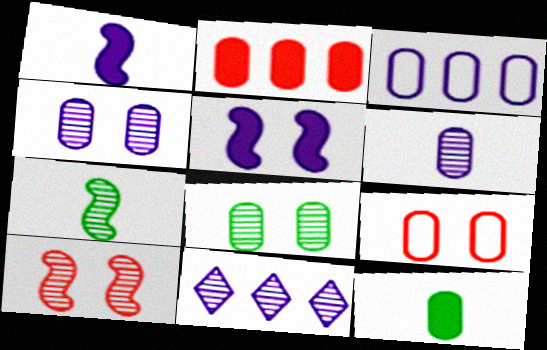[]